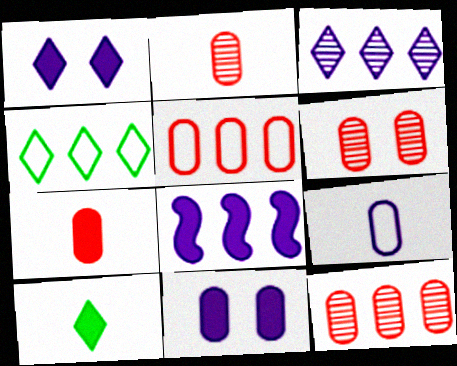[[2, 6, 12], 
[4, 8, 12], 
[5, 6, 7]]